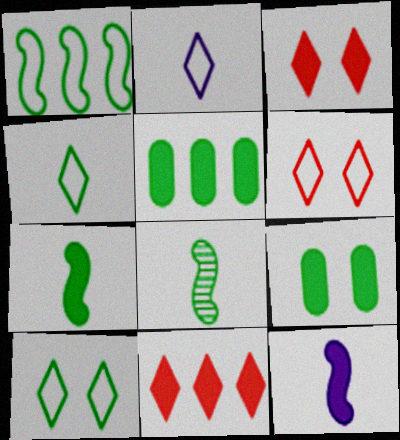[[3, 5, 12], 
[5, 8, 10], 
[9, 11, 12]]